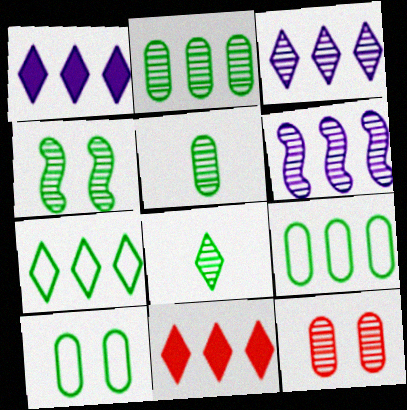[[2, 4, 8], 
[3, 7, 11], 
[6, 8, 12], 
[6, 9, 11]]